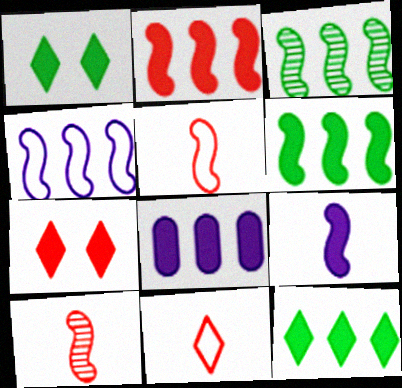[[2, 3, 4], 
[2, 8, 12]]